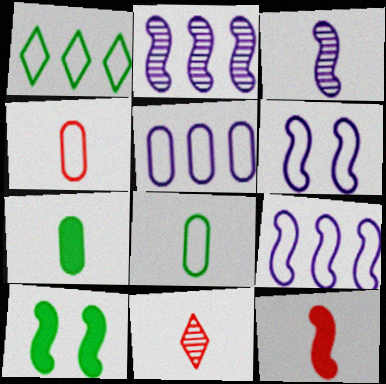[[1, 4, 6], 
[4, 11, 12], 
[5, 10, 11]]